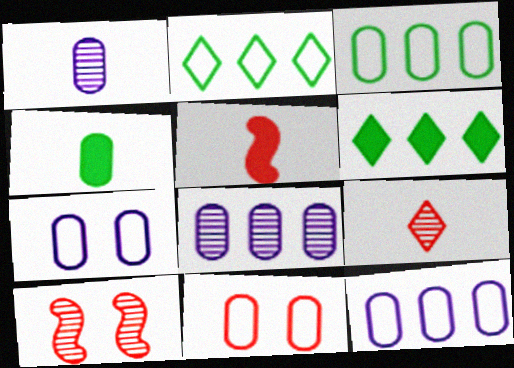[[4, 8, 11]]